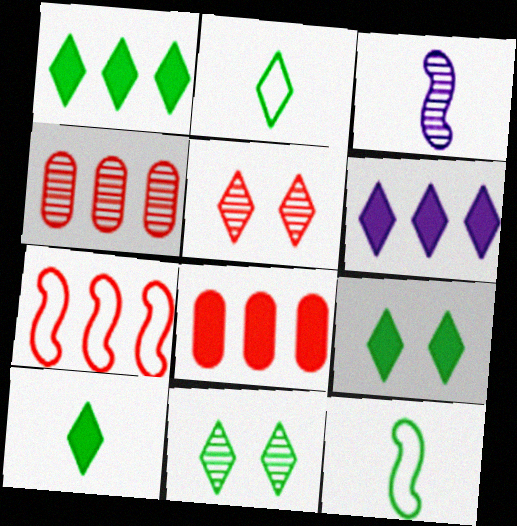[[1, 2, 11], 
[1, 9, 10], 
[2, 5, 6], 
[3, 4, 11]]